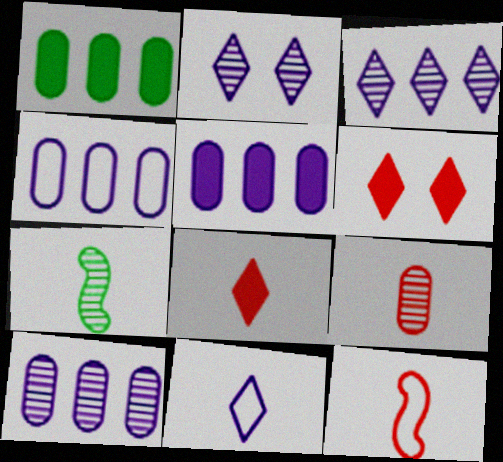[[1, 2, 12], 
[4, 5, 10], 
[4, 6, 7], 
[8, 9, 12]]